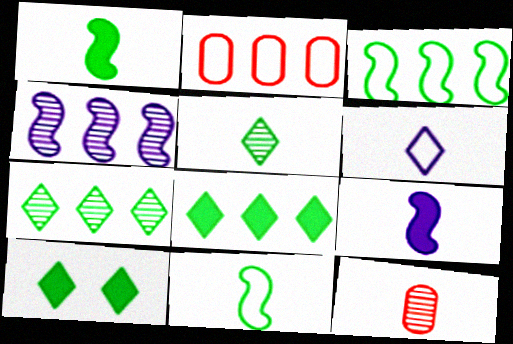[[1, 6, 12], 
[2, 4, 8]]